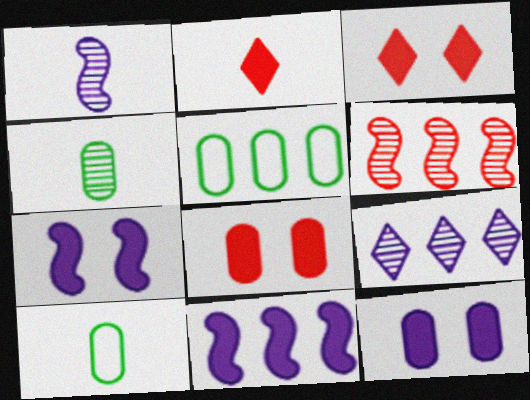[[1, 2, 10], 
[1, 3, 5]]